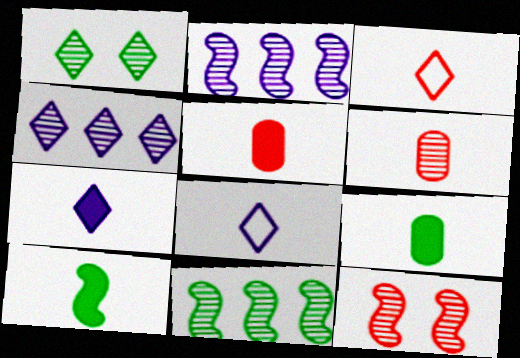[[1, 2, 6], 
[5, 7, 10], 
[6, 8, 10]]